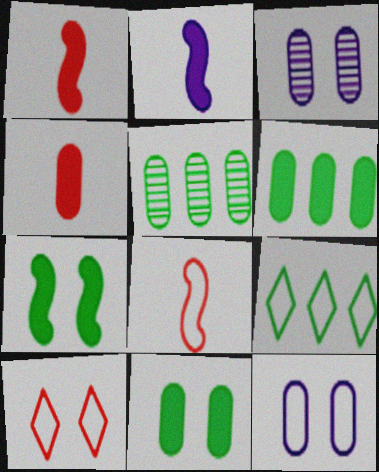[[1, 3, 9], 
[2, 5, 10], 
[3, 7, 10], 
[4, 5, 12], 
[8, 9, 12]]